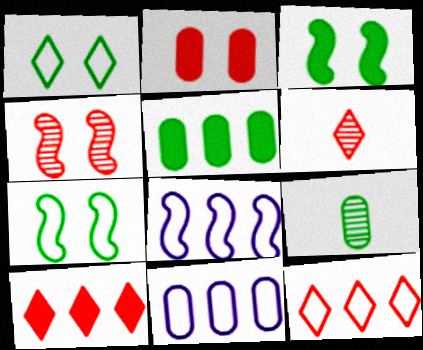[[2, 9, 11], 
[3, 6, 11]]